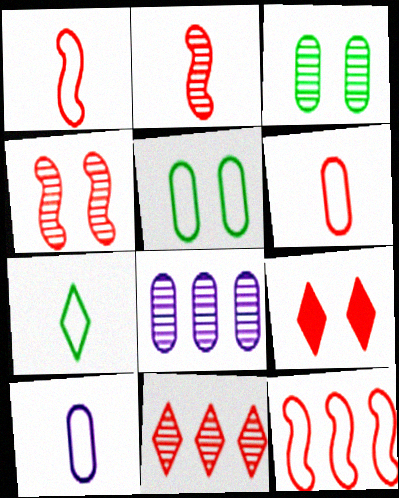[[1, 7, 10]]